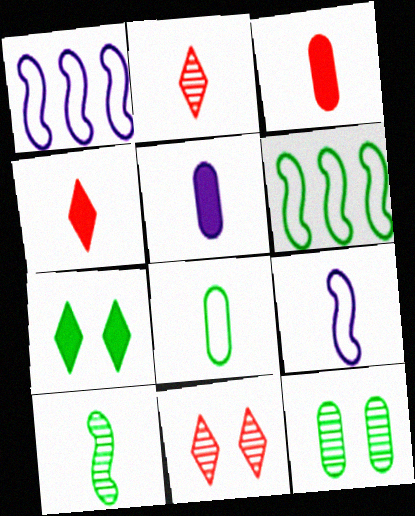[[1, 4, 12], 
[5, 6, 11]]